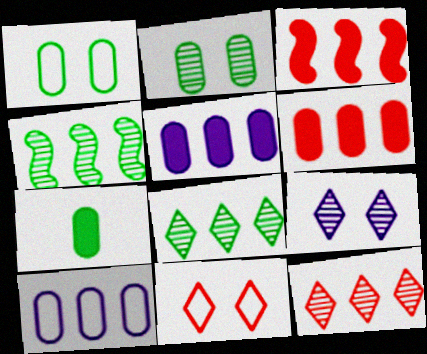[[3, 8, 10]]